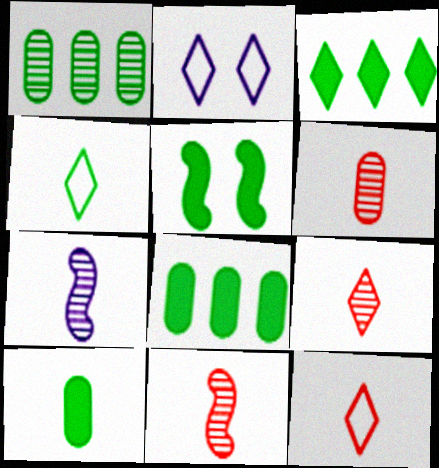[[1, 4, 5], 
[2, 3, 9], 
[2, 8, 11], 
[3, 5, 10], 
[6, 9, 11], 
[7, 10, 12]]